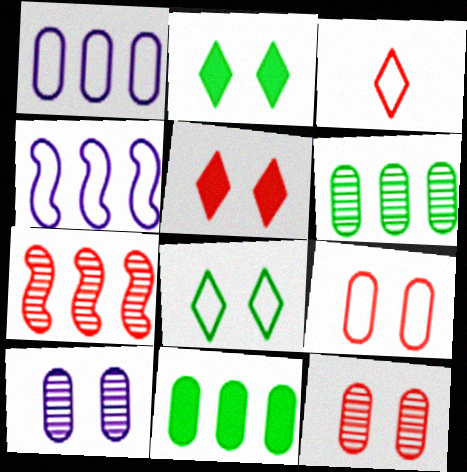[]